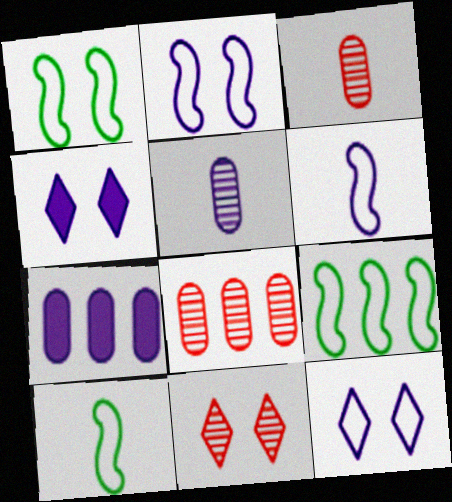[[1, 9, 10], 
[3, 4, 9], 
[4, 8, 10], 
[7, 10, 11]]